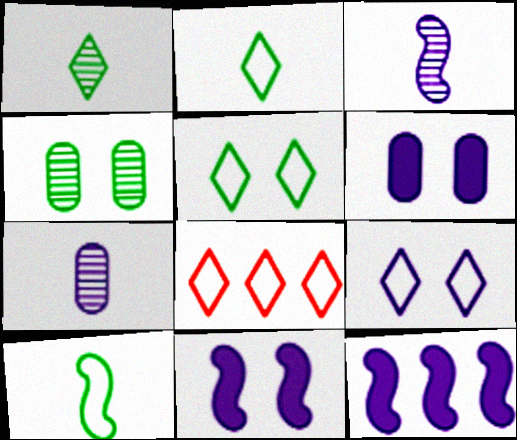[[2, 8, 9], 
[7, 9, 12]]